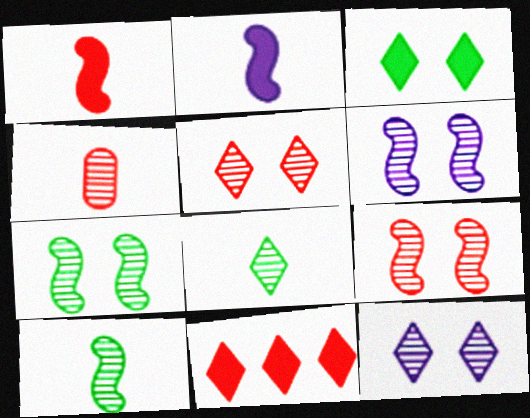[[6, 7, 9]]